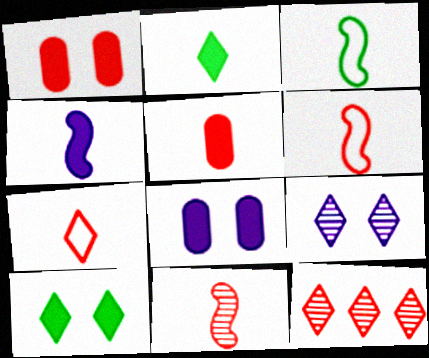[[1, 6, 12], 
[2, 4, 5], 
[3, 4, 11], 
[3, 8, 12], 
[5, 7, 11]]